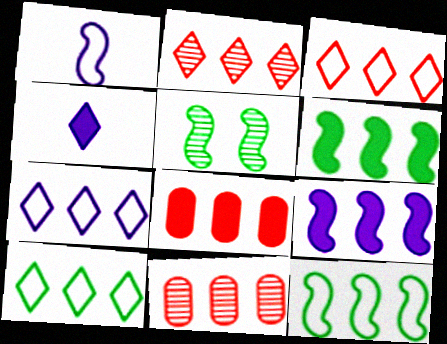[[3, 7, 10], 
[6, 7, 11], 
[9, 10, 11]]